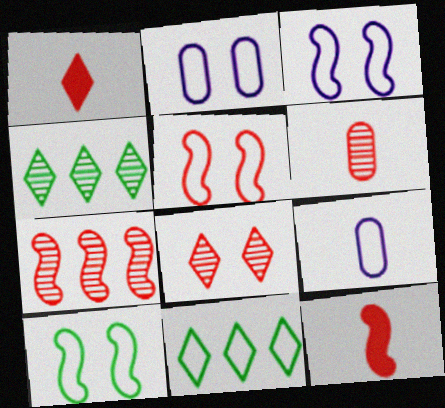[[2, 4, 12], 
[3, 5, 10], 
[5, 7, 12], 
[5, 9, 11], 
[6, 7, 8]]